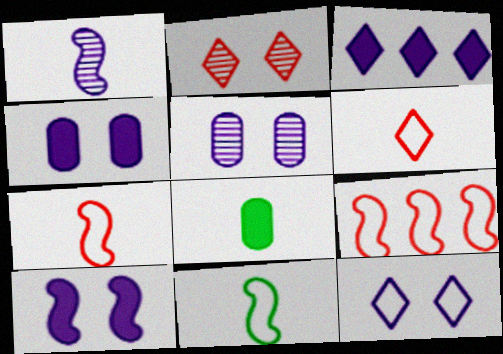[[1, 6, 8], 
[5, 10, 12]]